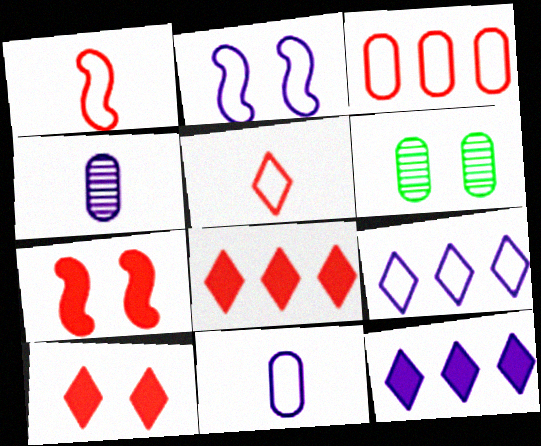[[1, 6, 12], 
[2, 4, 12], 
[2, 6, 10], 
[2, 9, 11]]